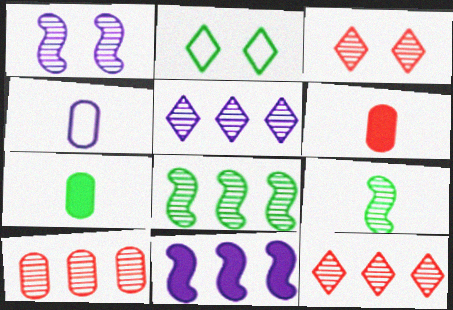[[2, 7, 8], 
[5, 8, 10]]